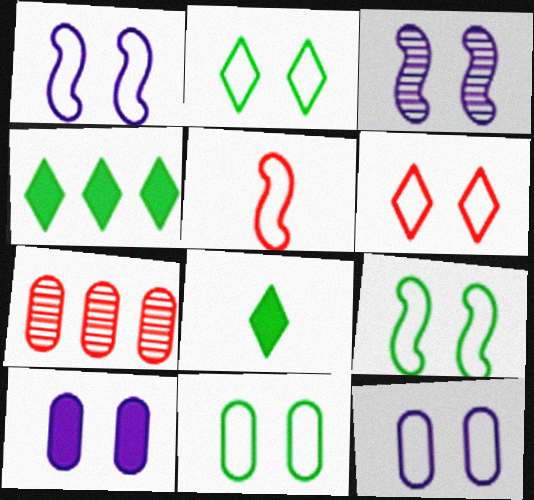[[1, 6, 11], 
[1, 7, 8], 
[2, 9, 11], 
[6, 9, 12]]